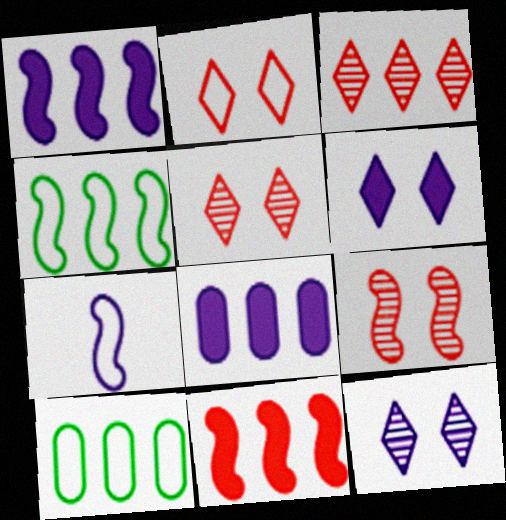[[1, 3, 10], 
[2, 7, 10], 
[3, 4, 8], 
[7, 8, 12]]